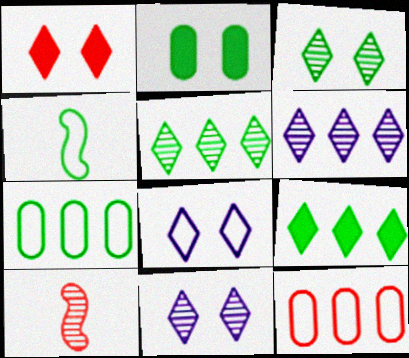[[1, 3, 8], 
[1, 10, 12], 
[2, 4, 5], 
[4, 8, 12]]